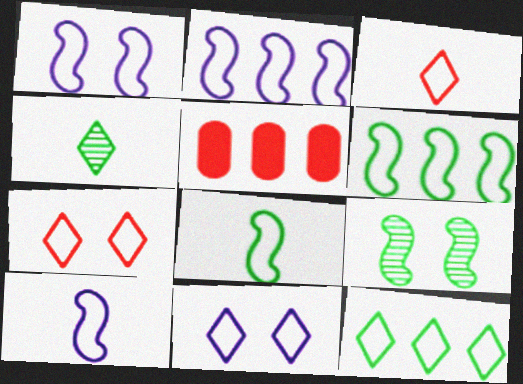[[1, 2, 10], 
[1, 4, 5], 
[3, 11, 12]]